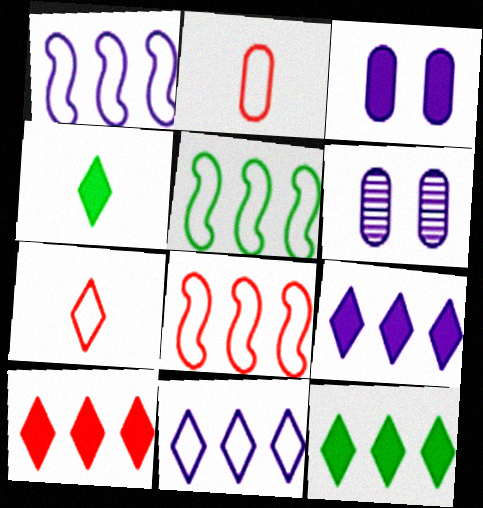[[1, 5, 8], 
[4, 6, 8], 
[9, 10, 12]]